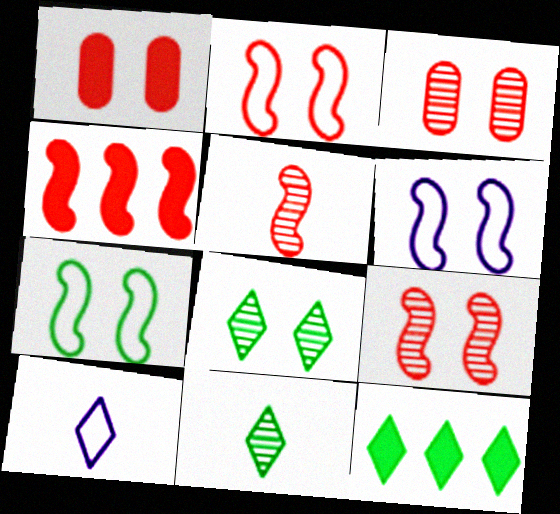[[1, 6, 8], 
[2, 4, 5], 
[2, 6, 7]]